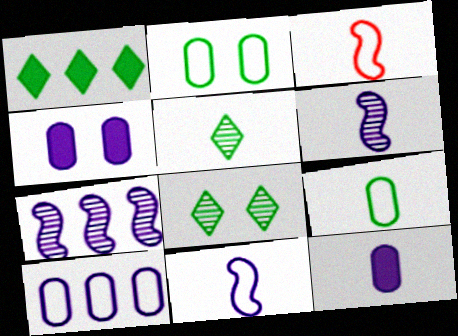[[3, 5, 12]]